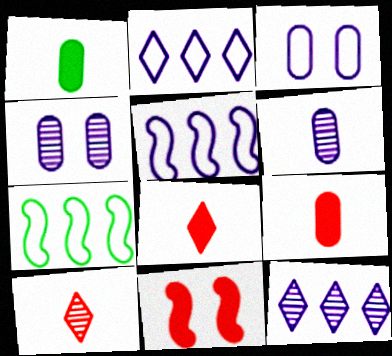[[4, 7, 8]]